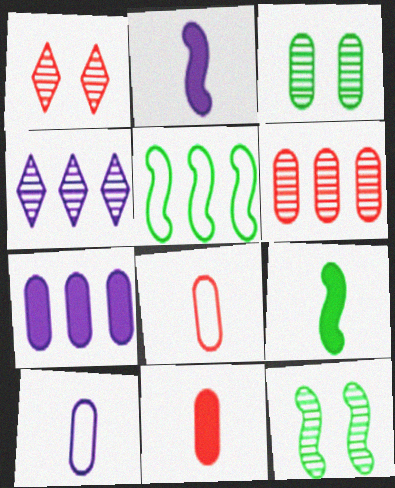[[3, 7, 8], 
[5, 9, 12]]